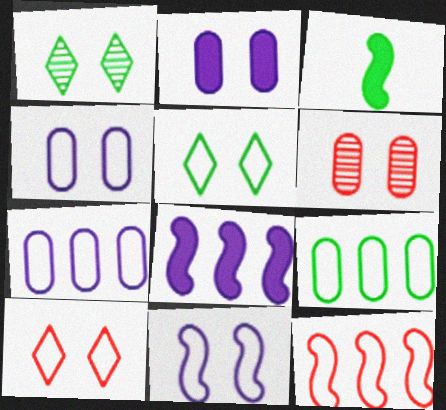[[1, 3, 9]]